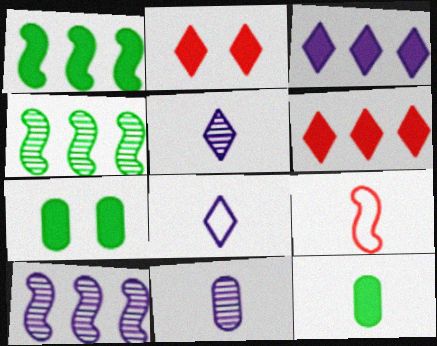[[5, 9, 12]]